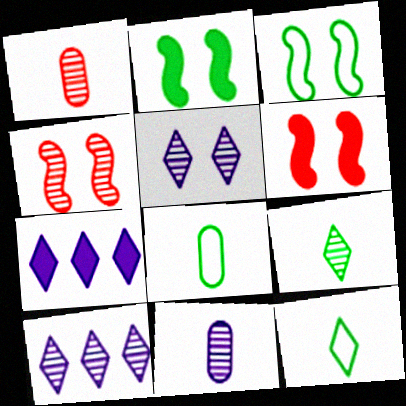[[1, 3, 7], 
[4, 7, 8], 
[6, 8, 10]]